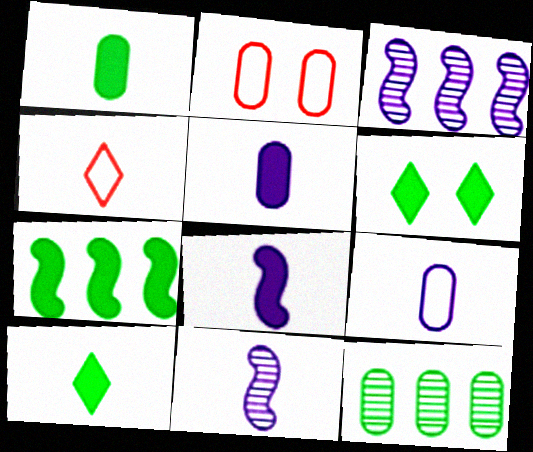[[1, 4, 11], 
[1, 6, 7], 
[2, 3, 10], 
[2, 5, 12]]